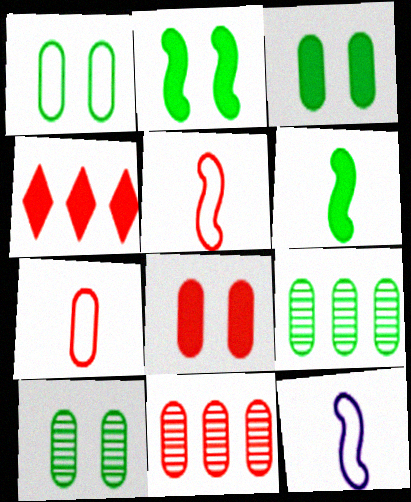[[1, 3, 10], 
[4, 10, 12], 
[7, 8, 11]]